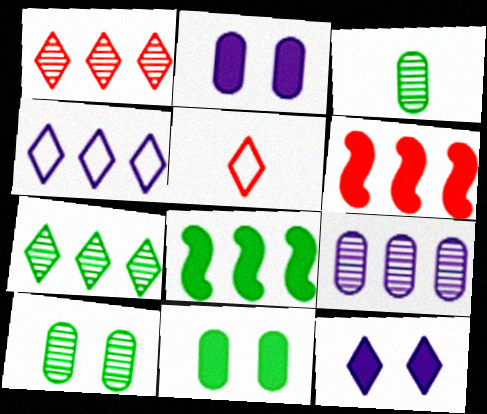[[5, 7, 12]]